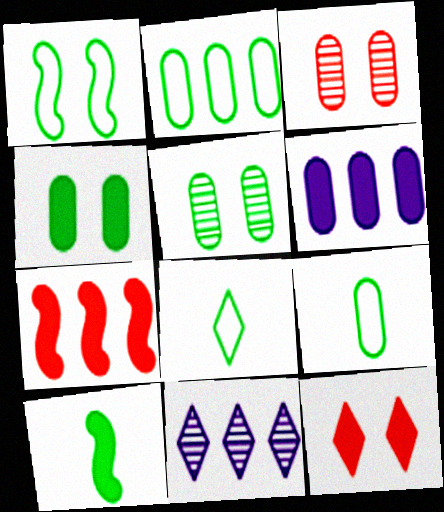[[1, 2, 8], 
[2, 7, 11], 
[3, 6, 9], 
[6, 10, 12], 
[8, 11, 12]]